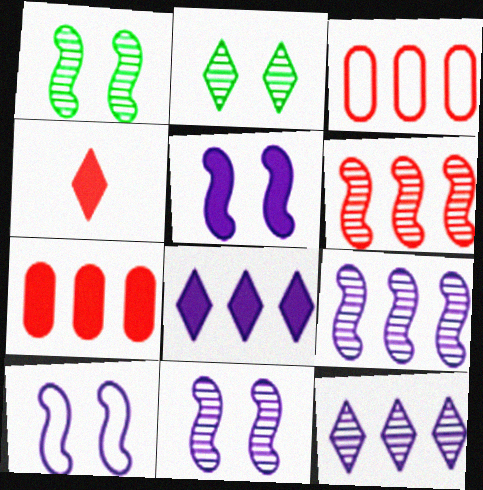[[5, 10, 11]]